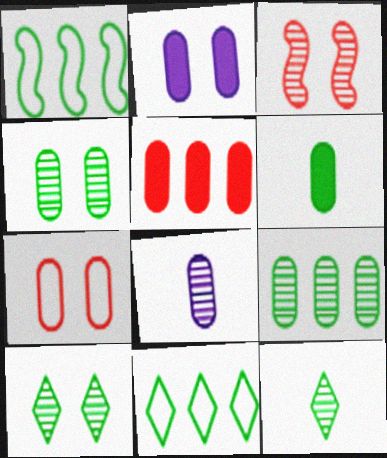[[1, 6, 10], 
[2, 4, 7], 
[2, 5, 6]]